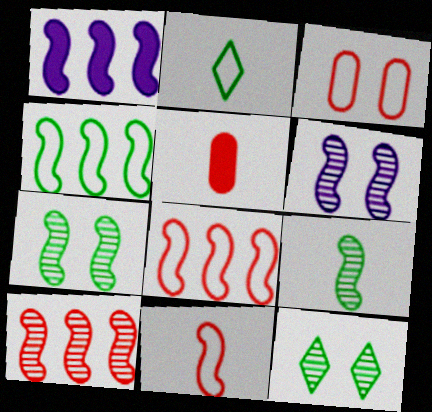[[1, 4, 10], 
[1, 7, 11], 
[6, 9, 10]]